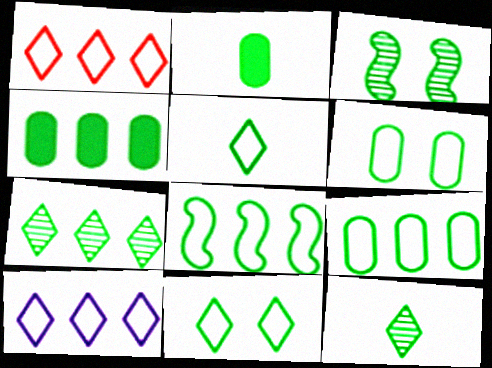[[3, 4, 5], 
[4, 7, 8], 
[5, 6, 8]]